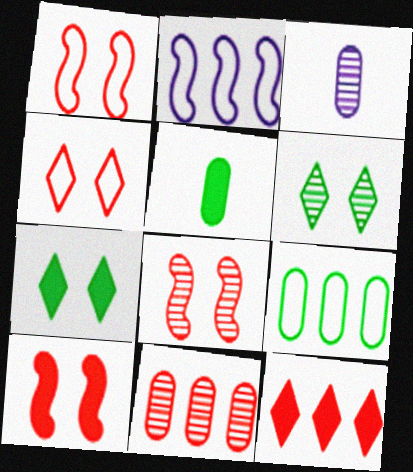[[1, 8, 10]]